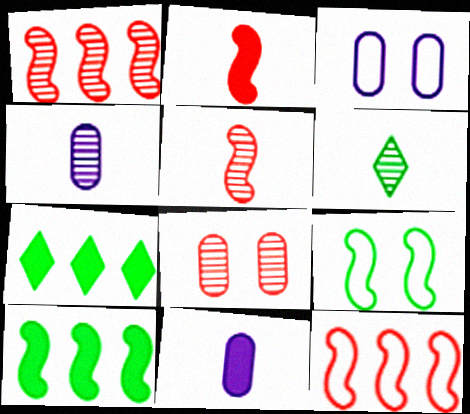[[3, 5, 7], 
[4, 5, 6]]